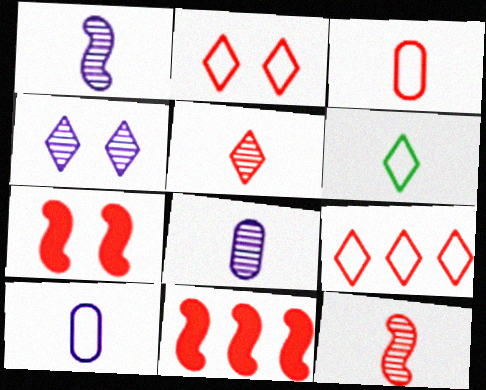[]